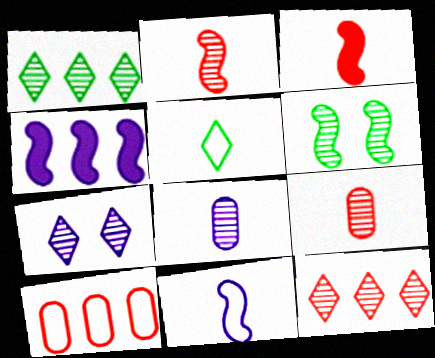[[1, 4, 10], 
[3, 5, 8], 
[6, 8, 12]]